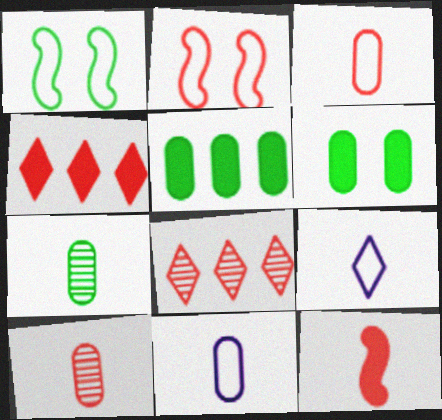[[2, 4, 10], 
[7, 9, 12]]